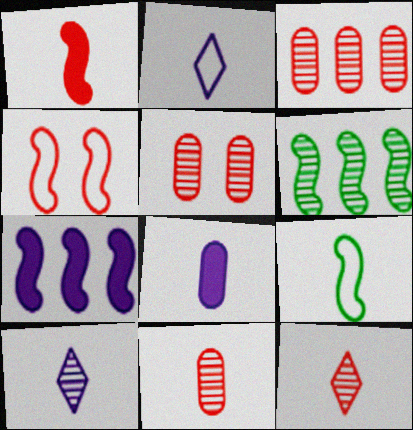[[3, 5, 11], 
[5, 6, 10], 
[8, 9, 12]]